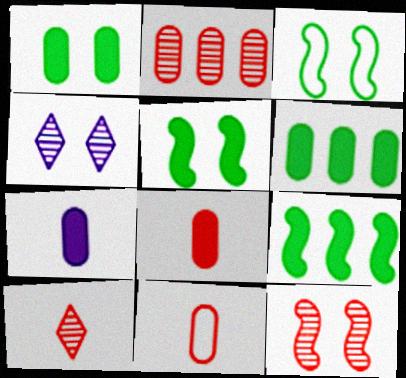[[2, 10, 12], 
[4, 9, 11]]